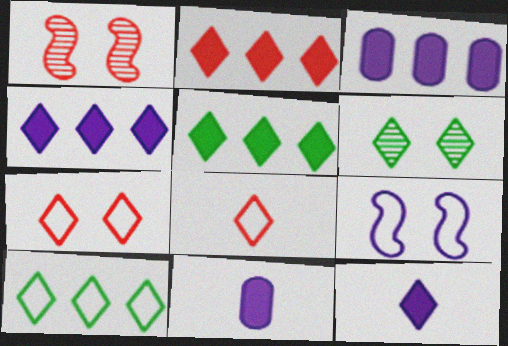[[1, 10, 11], 
[2, 4, 5], 
[4, 6, 8]]